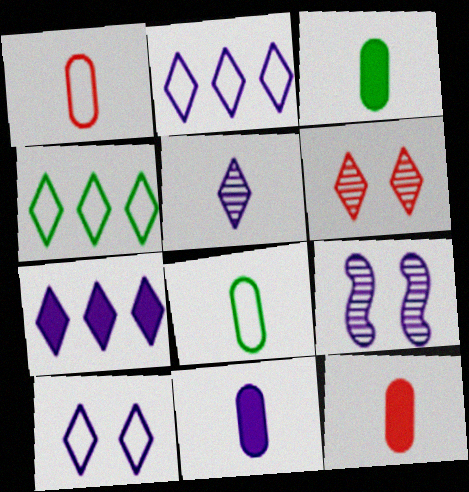[[2, 9, 11], 
[3, 11, 12], 
[4, 9, 12], 
[5, 7, 10]]